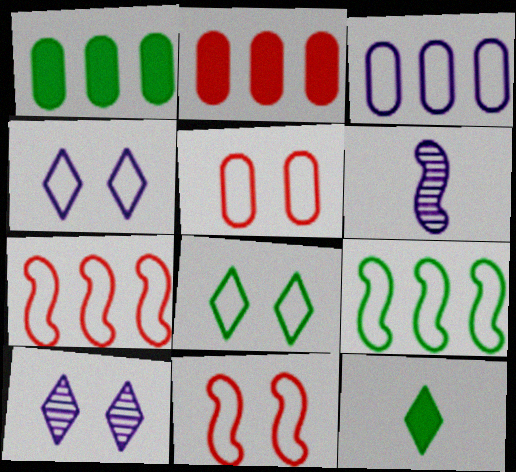[[2, 6, 8]]